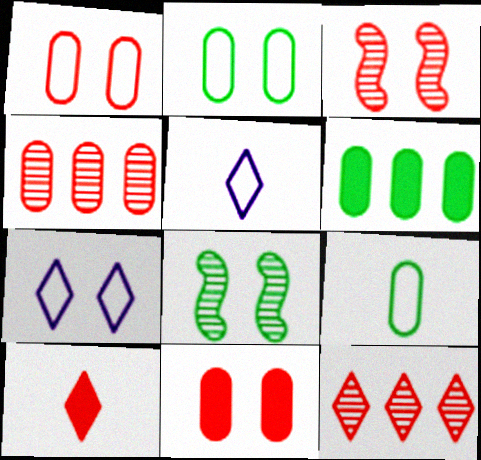[[3, 5, 6], 
[7, 8, 11]]